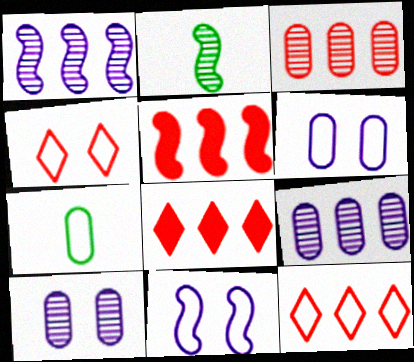[[2, 5, 11], 
[2, 6, 8], 
[3, 5, 12], 
[7, 11, 12]]